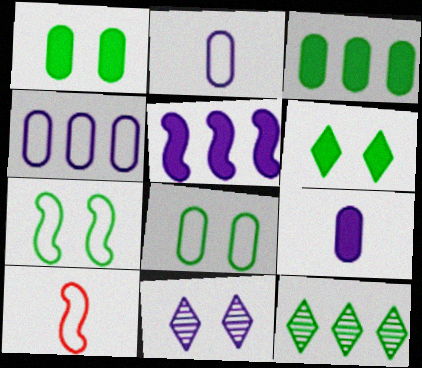[[2, 5, 11], 
[3, 10, 11]]